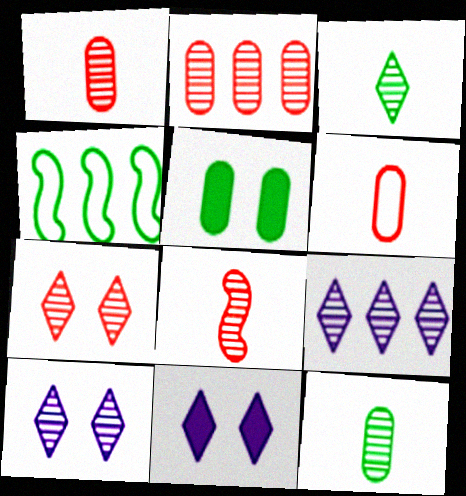[[1, 4, 11], 
[2, 7, 8], 
[3, 4, 5], 
[3, 7, 9]]